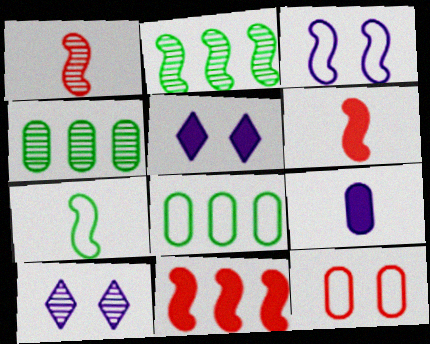[[1, 4, 10], 
[1, 5, 8], 
[2, 3, 6], 
[4, 9, 12], 
[6, 8, 10]]